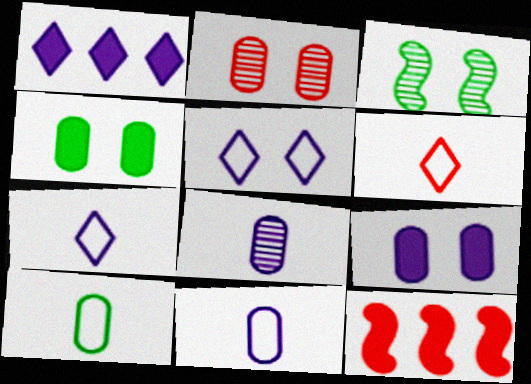[[2, 6, 12]]